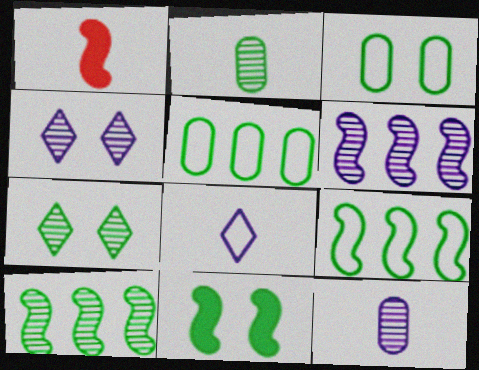[[1, 2, 8], 
[1, 4, 5], 
[2, 7, 10], 
[3, 7, 11], 
[4, 6, 12]]